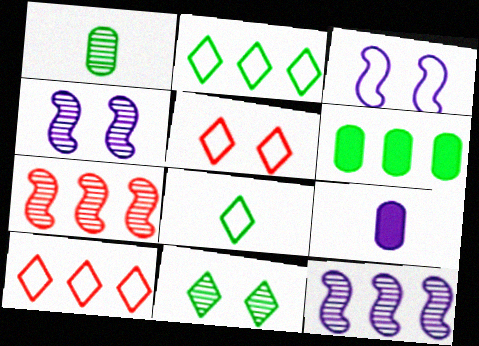[[6, 10, 12]]